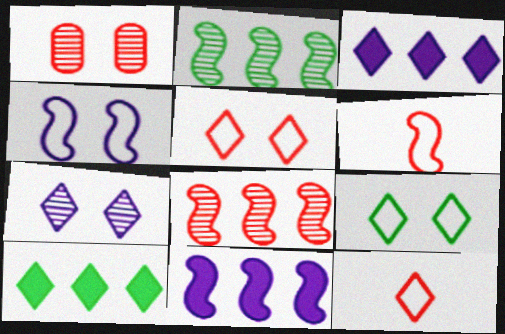[[7, 10, 12]]